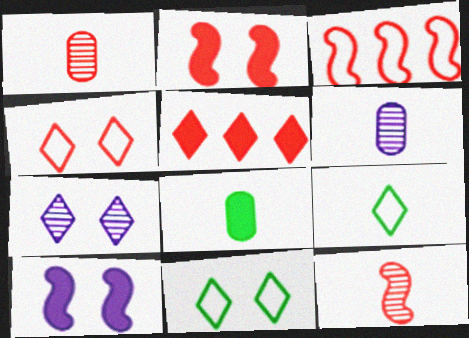[[2, 3, 12], 
[3, 7, 8], 
[5, 7, 9], 
[5, 8, 10]]